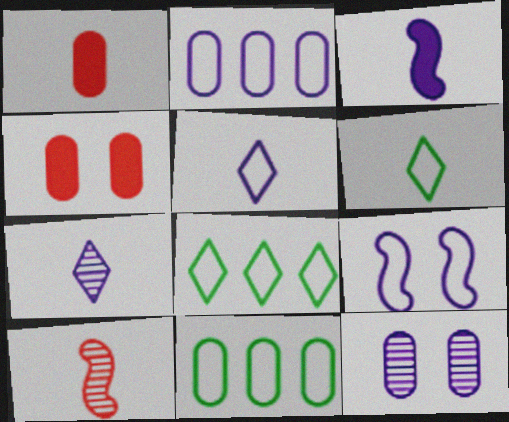[[1, 11, 12], 
[2, 5, 9]]